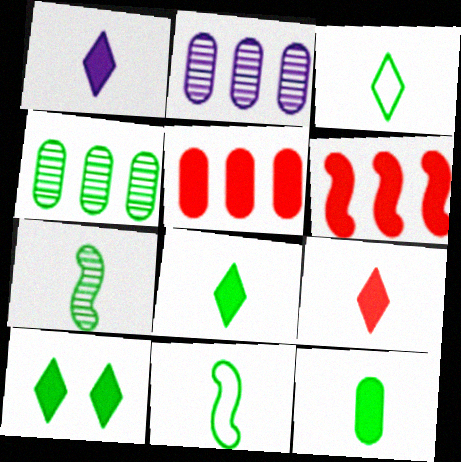[[1, 8, 9], 
[3, 7, 12], 
[4, 10, 11]]